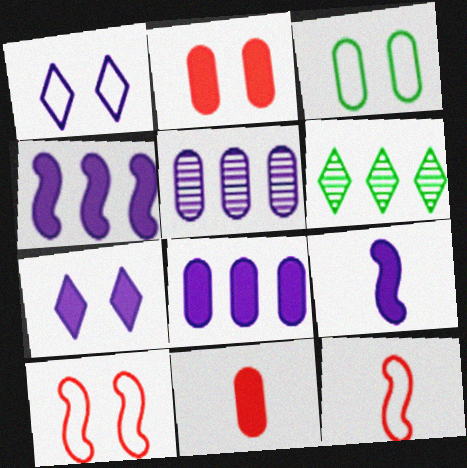[[1, 3, 10], 
[1, 5, 9], 
[3, 5, 11], 
[7, 8, 9]]